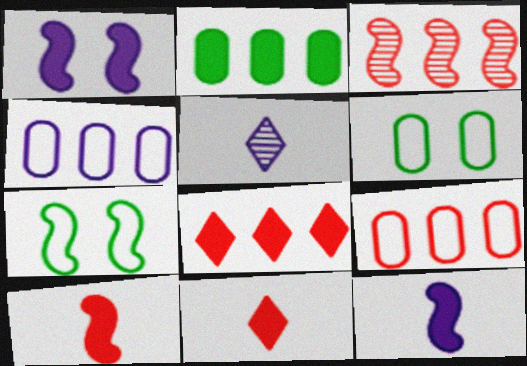[[1, 2, 11], 
[1, 4, 5], 
[3, 7, 12], 
[3, 8, 9]]